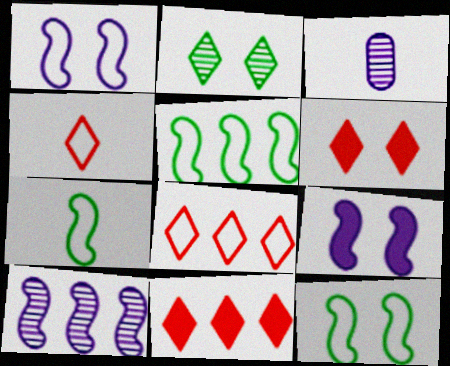[[3, 5, 6], 
[3, 11, 12], 
[5, 7, 12]]